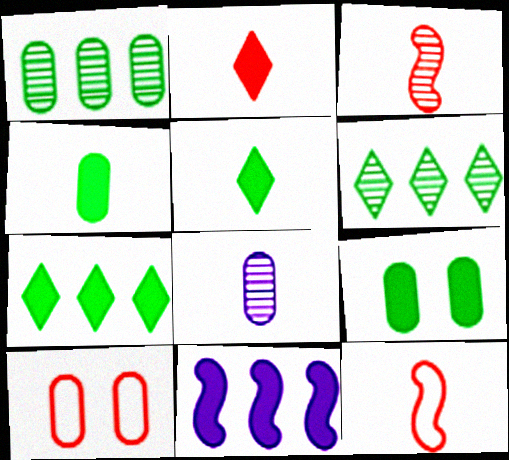[[2, 9, 11], 
[5, 8, 12]]